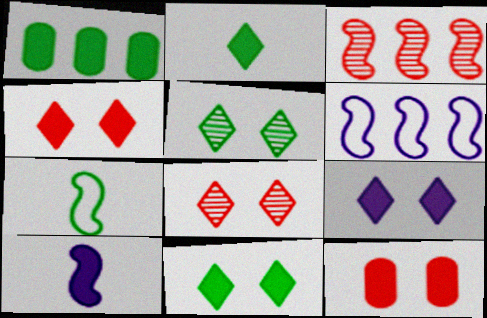[[1, 4, 10], 
[1, 5, 7], 
[4, 9, 11]]